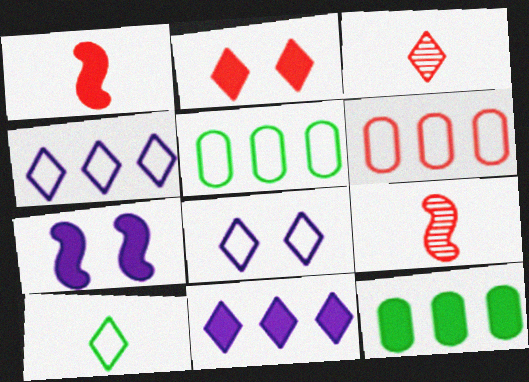[[2, 6, 9], 
[3, 5, 7], 
[8, 9, 12]]